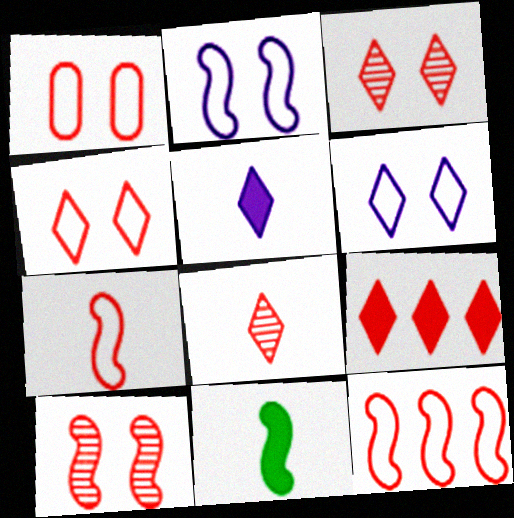[[4, 8, 9]]